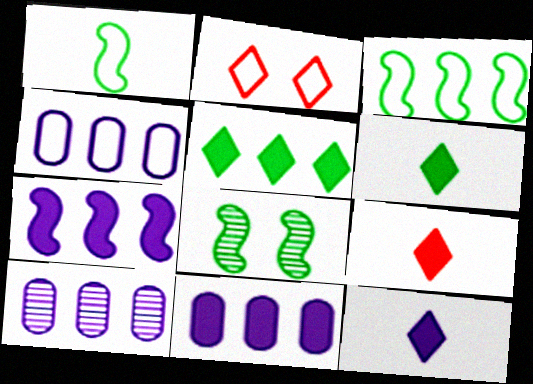[[1, 2, 4], 
[4, 8, 9], 
[4, 10, 11], 
[6, 9, 12]]